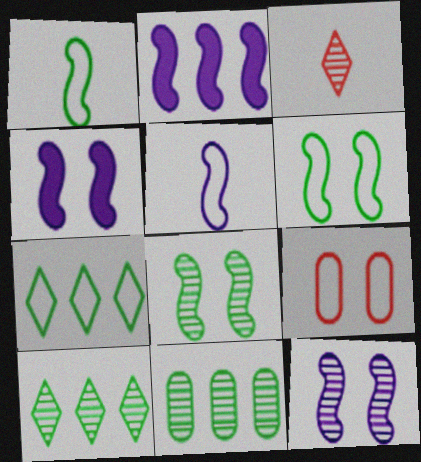[[2, 5, 12], 
[3, 11, 12], 
[5, 7, 9]]